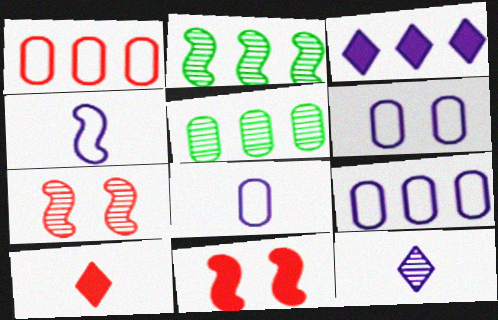[[1, 2, 3], 
[1, 7, 10], 
[2, 4, 11], 
[2, 6, 10], 
[5, 7, 12], 
[6, 8, 9]]